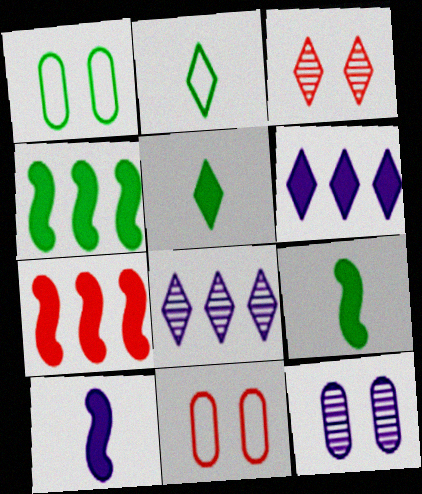[[2, 3, 6], 
[2, 7, 12], 
[8, 9, 11]]